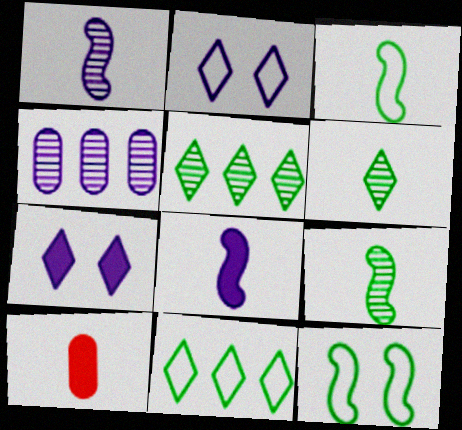[[2, 4, 8]]